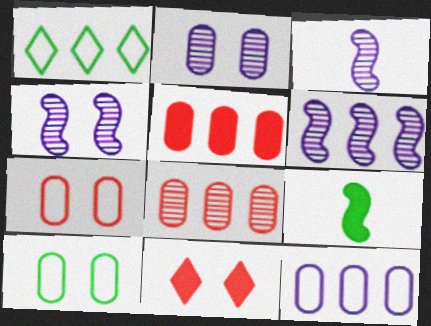[[1, 5, 6], 
[3, 4, 6], 
[4, 10, 11]]